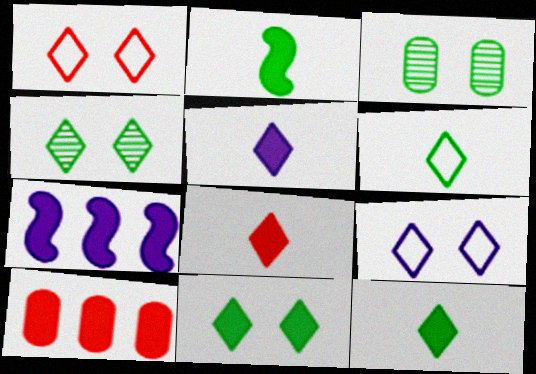[[5, 8, 12]]